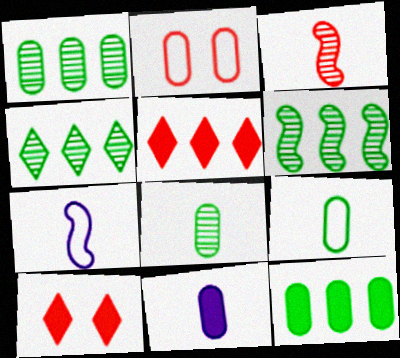[[1, 2, 11], 
[1, 4, 6], 
[1, 7, 10], 
[2, 3, 5]]